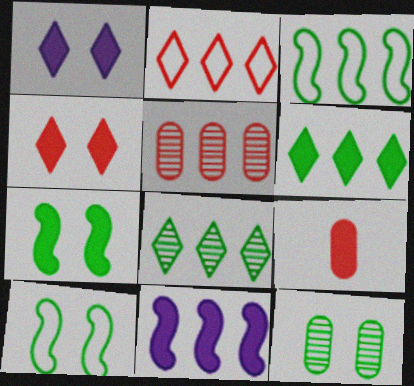[]